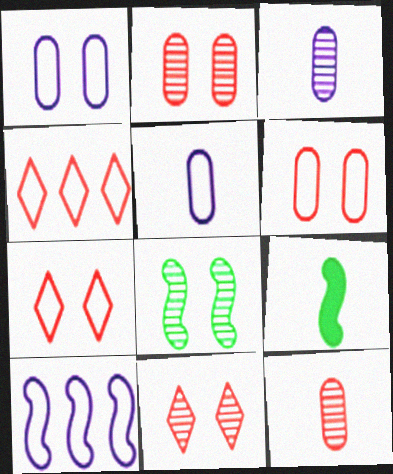[]